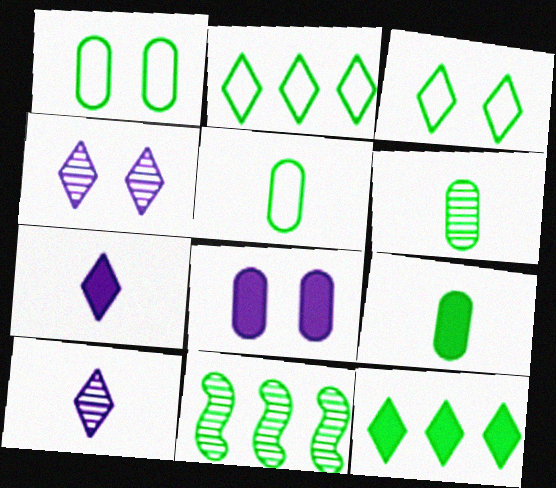[[3, 9, 11], 
[5, 6, 9]]